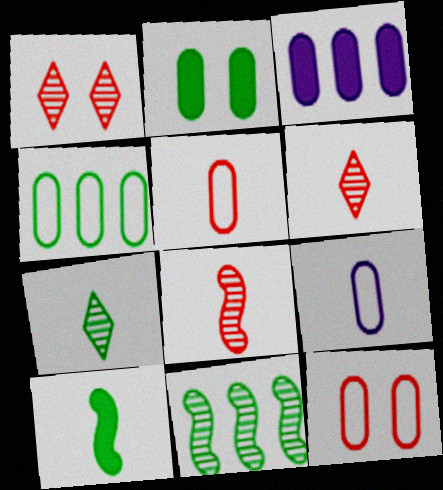[[4, 9, 12], 
[6, 9, 10]]